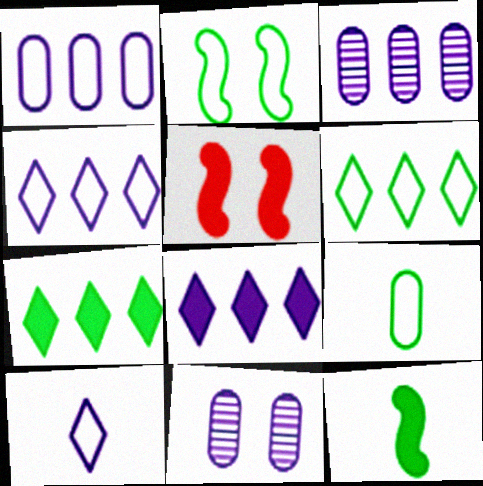[[2, 6, 9]]